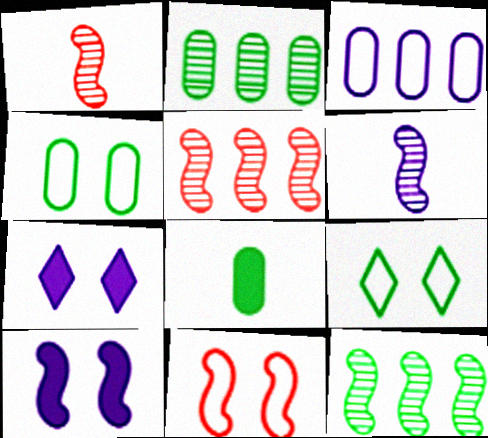[[2, 4, 8], 
[3, 6, 7], 
[8, 9, 12]]